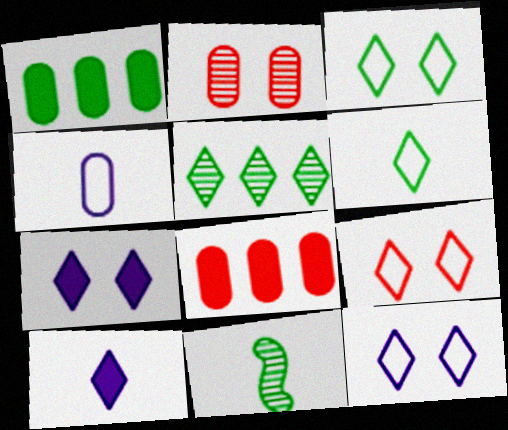[[1, 2, 4], 
[1, 3, 11], 
[3, 9, 12], 
[5, 9, 10], 
[8, 11, 12]]